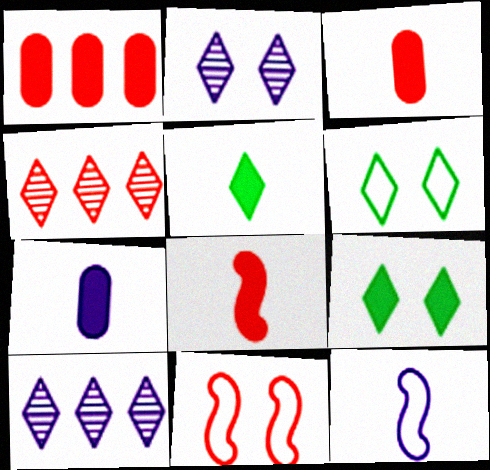[[3, 4, 11], 
[5, 7, 8]]